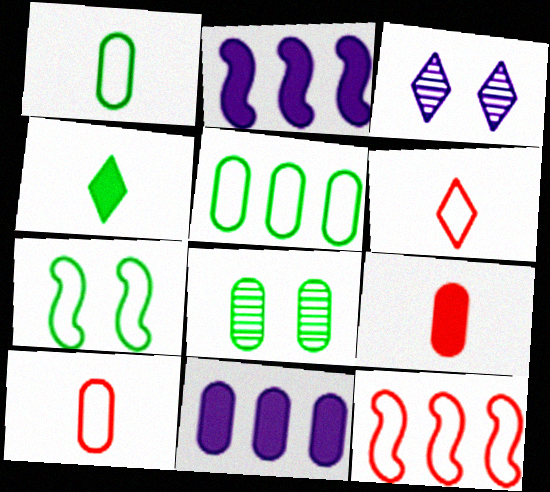[[2, 6, 8], 
[8, 10, 11]]